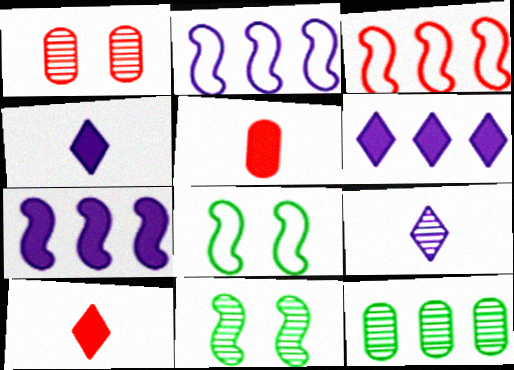[[1, 3, 10], 
[3, 6, 12]]